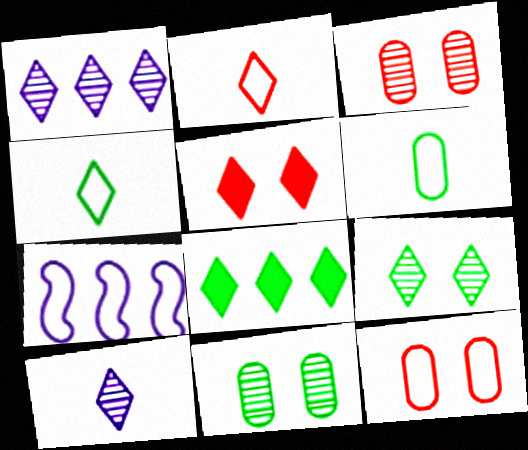[[1, 4, 5], 
[4, 7, 12], 
[4, 8, 9]]